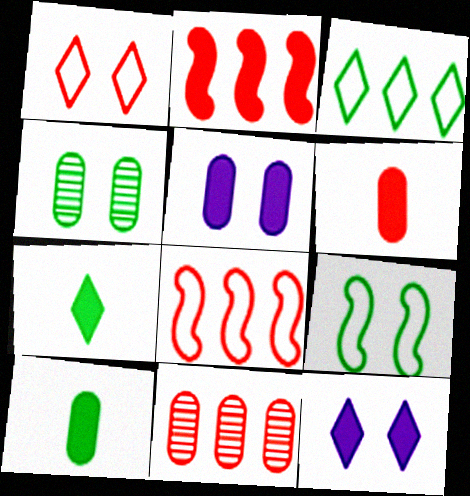[[2, 5, 7], 
[2, 10, 12]]